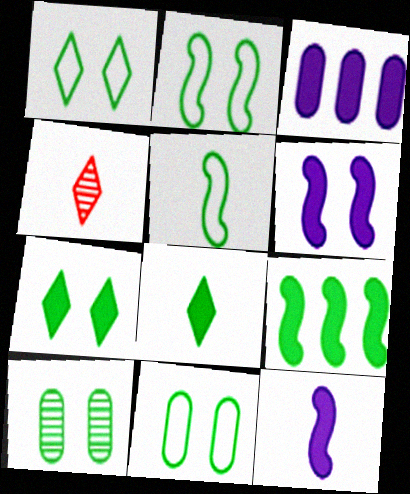[[1, 2, 11], 
[2, 3, 4], 
[2, 7, 10]]